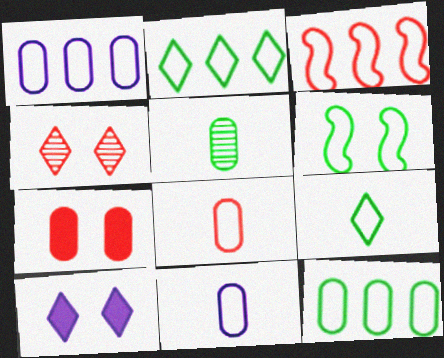[[1, 2, 3], 
[1, 5, 7], 
[3, 5, 10], 
[6, 9, 12]]